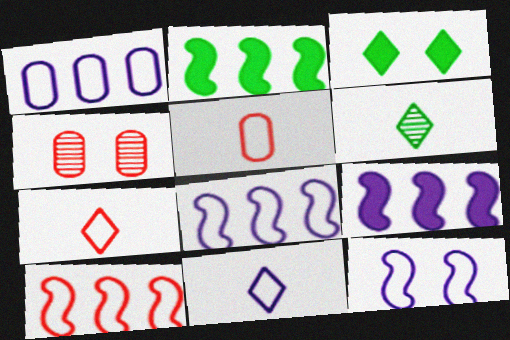[[1, 11, 12], 
[2, 4, 11], 
[3, 4, 12]]